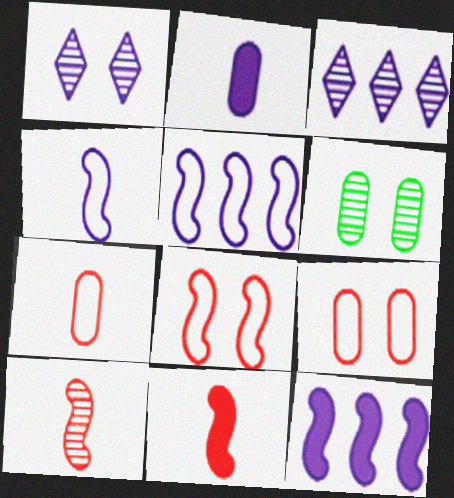[[1, 2, 5], 
[3, 6, 10]]